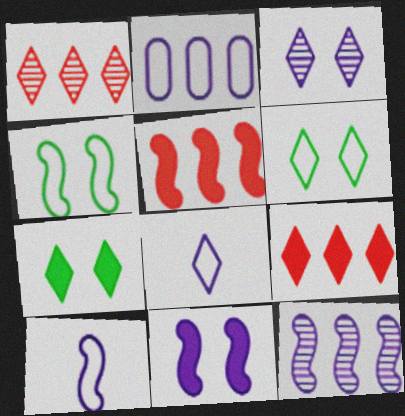[[1, 7, 8], 
[10, 11, 12]]